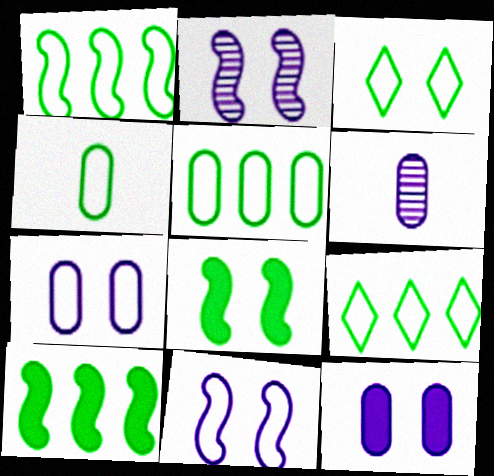[[1, 3, 4], 
[1, 5, 9]]